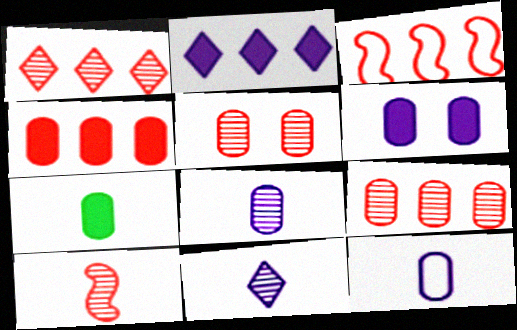[[1, 3, 4], 
[1, 5, 10], 
[4, 6, 7]]